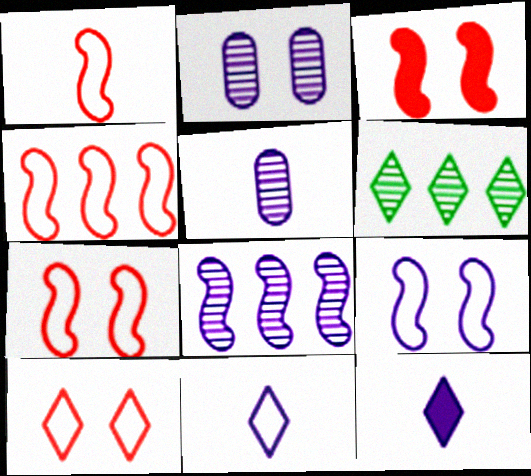[[1, 4, 7], 
[6, 10, 12]]